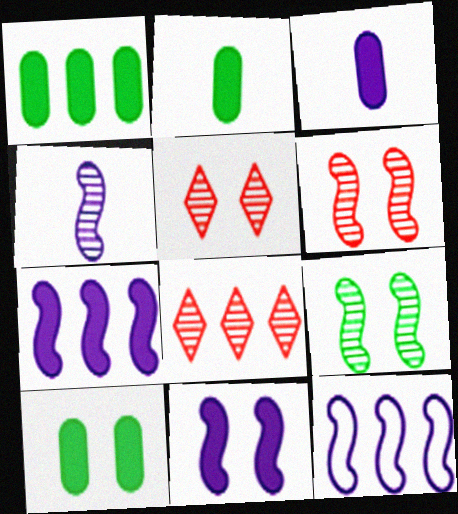[[1, 2, 10], 
[1, 8, 12], 
[2, 5, 12], 
[4, 11, 12]]